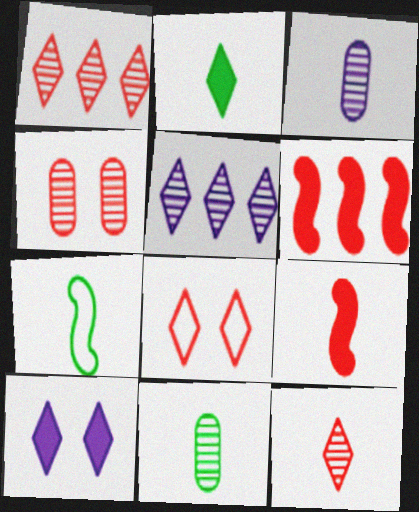[[2, 5, 8], 
[2, 7, 11]]